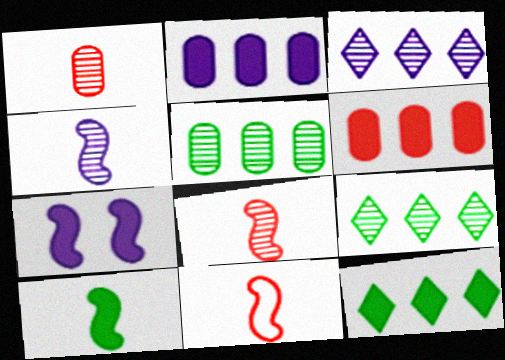[[4, 10, 11]]